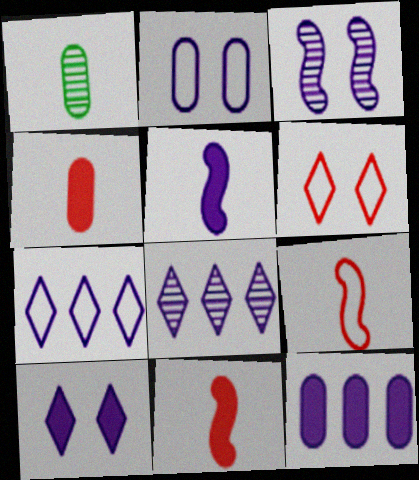[[2, 3, 10], 
[2, 5, 8], 
[5, 10, 12]]